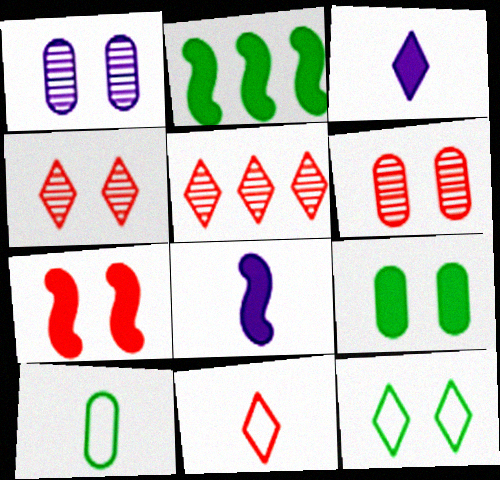[[1, 2, 11], 
[1, 7, 12], 
[2, 7, 8], 
[3, 5, 12]]